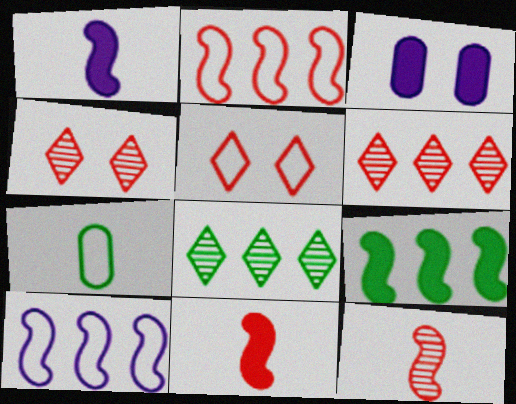[[5, 7, 10]]